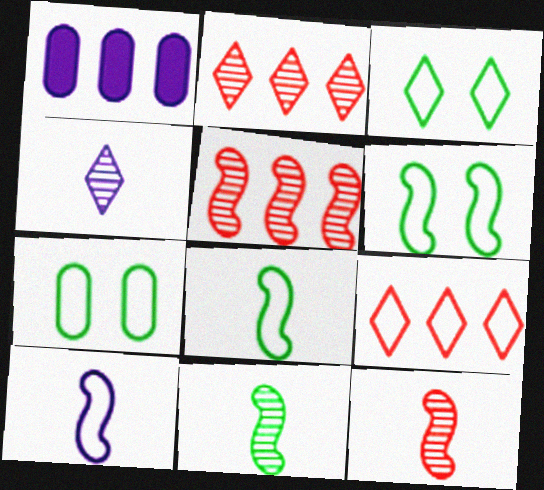[[1, 3, 12], 
[3, 6, 7], 
[7, 9, 10]]